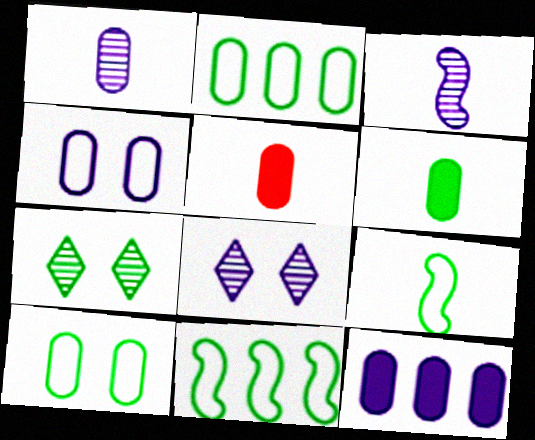[[1, 4, 12], 
[5, 8, 11], 
[6, 7, 11]]